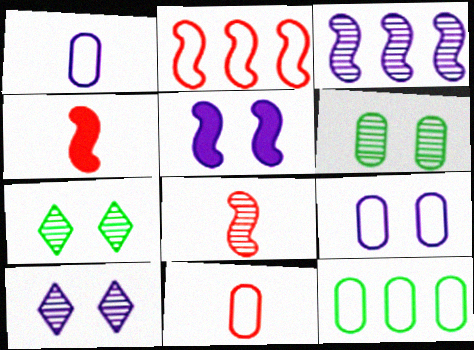[[4, 10, 12], 
[5, 9, 10], 
[9, 11, 12]]